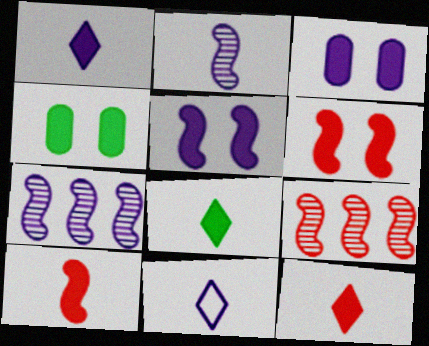[[1, 8, 12], 
[3, 7, 11], 
[4, 9, 11]]